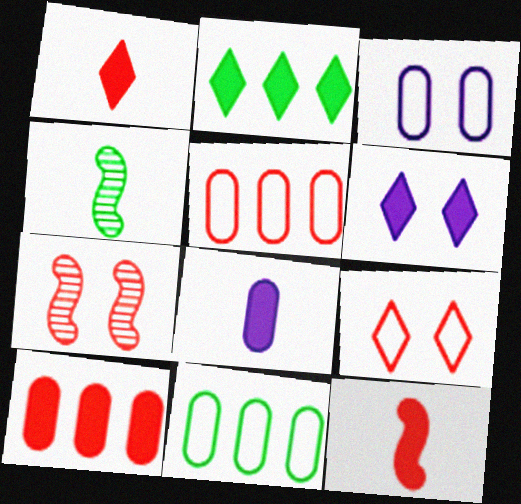[[1, 2, 6], 
[1, 5, 7], 
[4, 5, 6]]